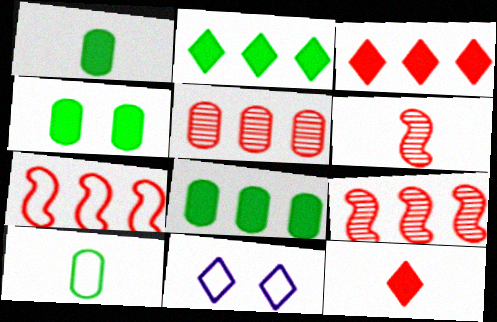[[1, 4, 8], 
[1, 9, 11], 
[3, 5, 7], 
[6, 8, 11], 
[7, 10, 11]]